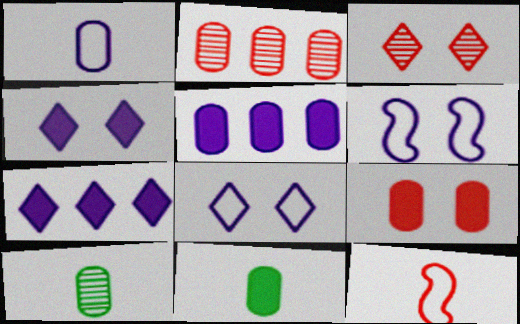[[5, 9, 11]]